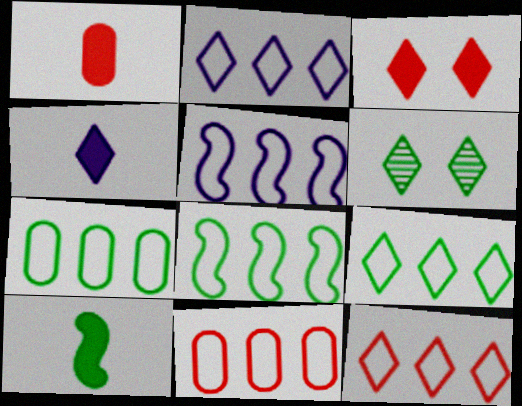[[1, 4, 10], 
[1, 5, 6], 
[2, 8, 11], 
[2, 9, 12], 
[4, 6, 12], 
[5, 7, 12], 
[5, 9, 11], 
[6, 7, 10], 
[7, 8, 9]]